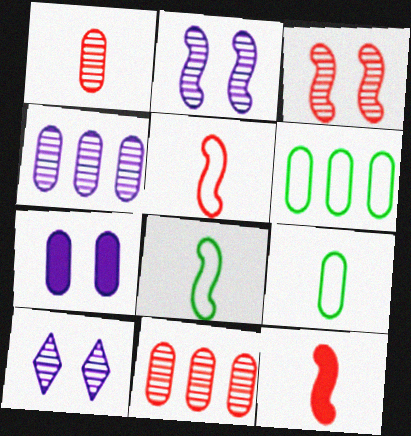[[1, 6, 7], 
[6, 10, 12], 
[7, 9, 11]]